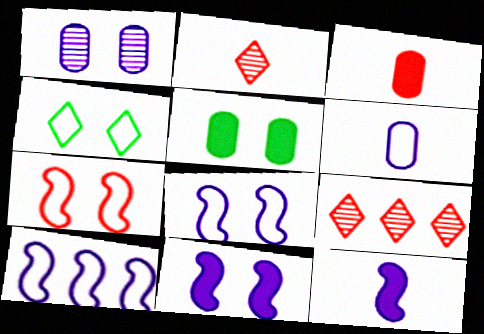[[2, 5, 10], 
[3, 7, 9]]